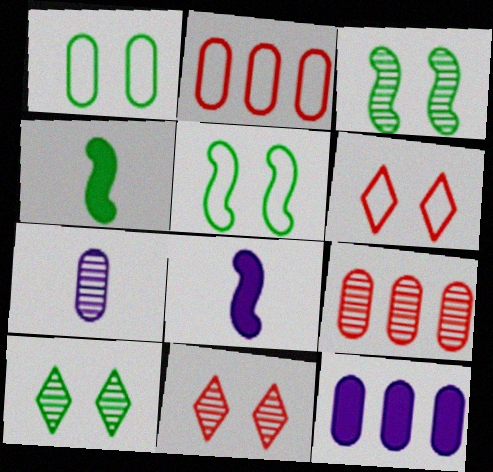[[2, 8, 10]]